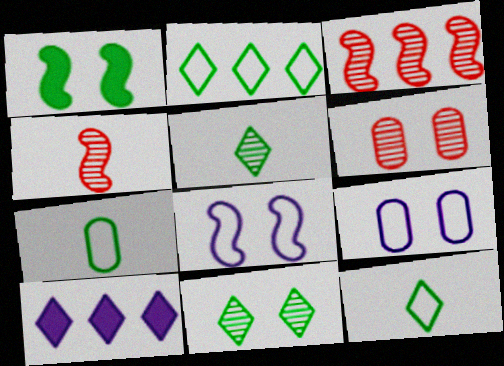[]